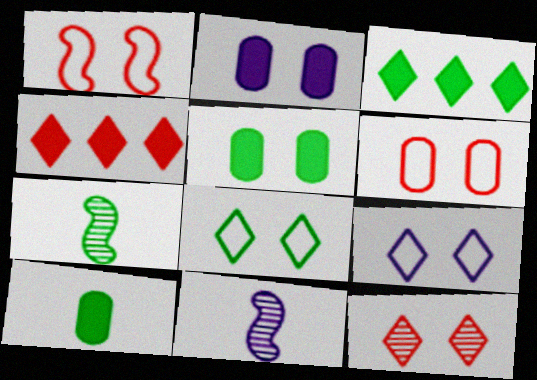[[3, 6, 11]]